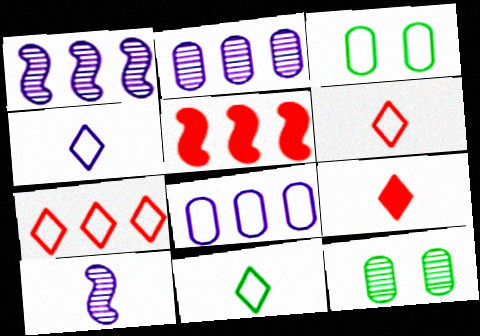[[1, 3, 9], 
[4, 5, 12], 
[4, 6, 11]]